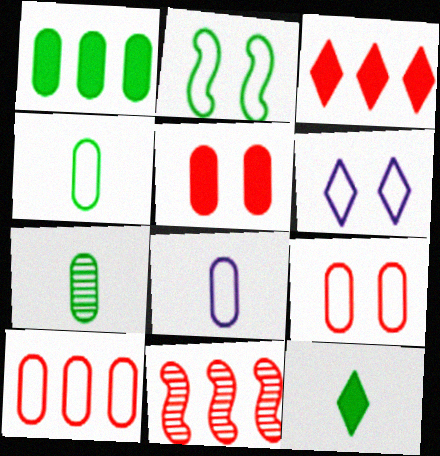[[2, 6, 9], 
[3, 10, 11]]